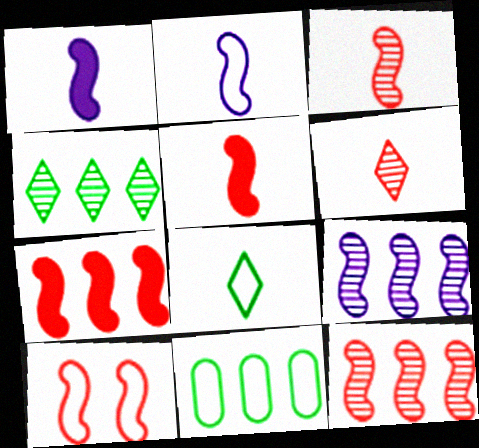[[3, 7, 10], 
[5, 10, 12]]